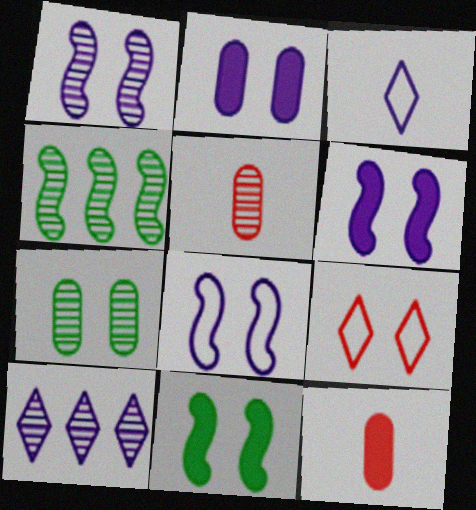[[1, 6, 8], 
[6, 7, 9]]